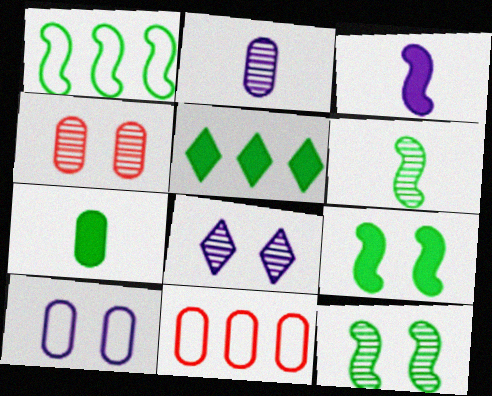[[1, 6, 9], 
[4, 8, 12], 
[5, 7, 9]]